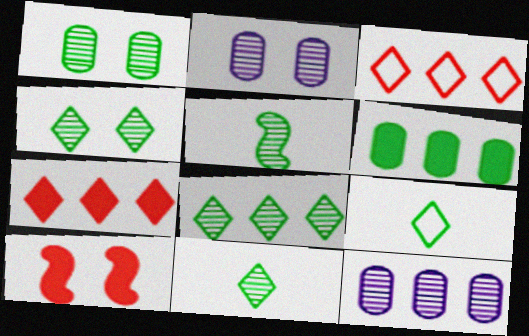[[1, 5, 8], 
[4, 8, 11], 
[9, 10, 12]]